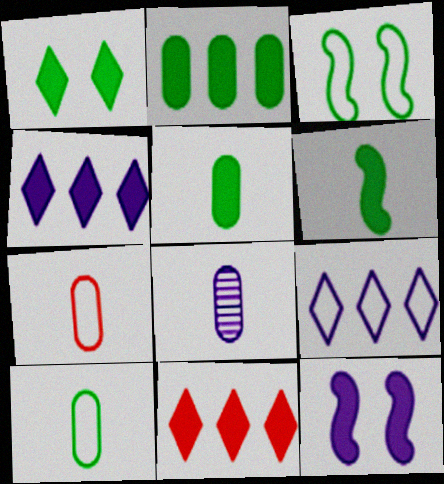[[1, 2, 6], 
[3, 7, 9], 
[3, 8, 11], 
[5, 7, 8], 
[5, 11, 12], 
[8, 9, 12]]